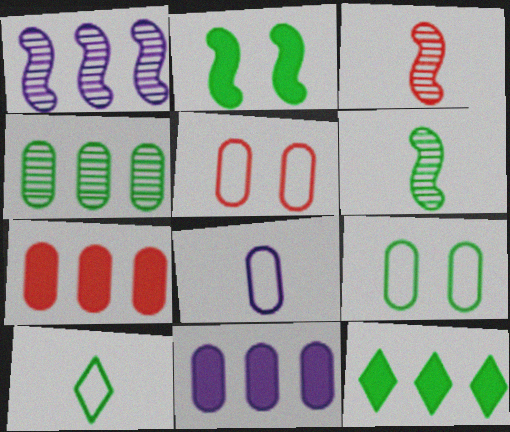[[2, 4, 10], 
[6, 9, 12]]